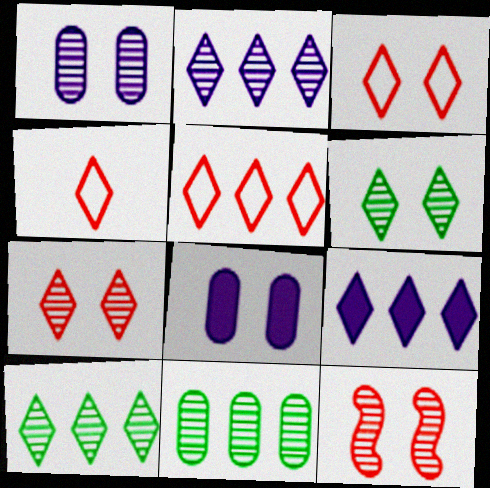[[1, 6, 12], 
[3, 4, 5], 
[4, 6, 9], 
[5, 9, 10]]